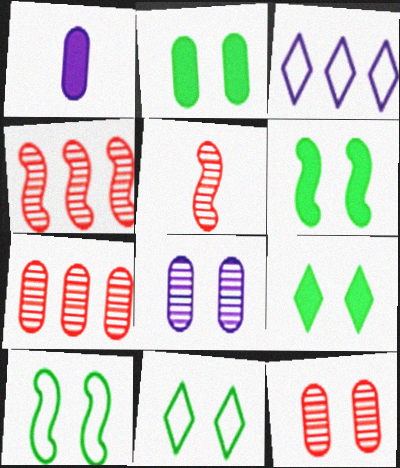[[1, 4, 11], 
[2, 3, 5], 
[2, 6, 9]]